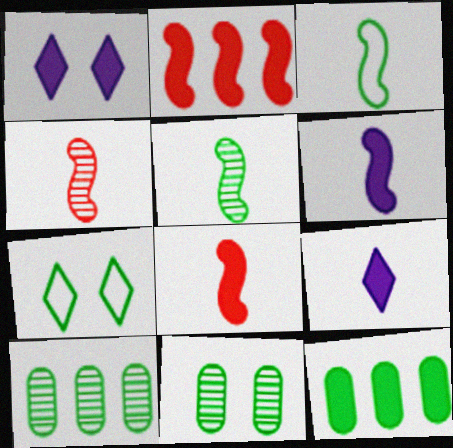[[1, 8, 12], 
[3, 4, 6], 
[5, 7, 12]]